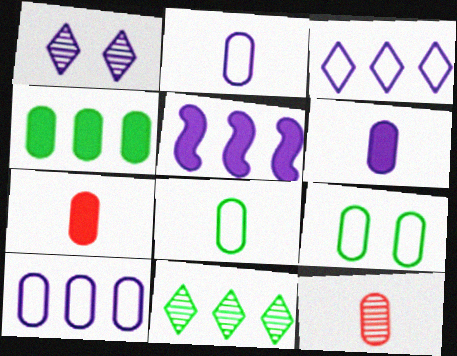[[1, 2, 5], 
[6, 8, 12]]